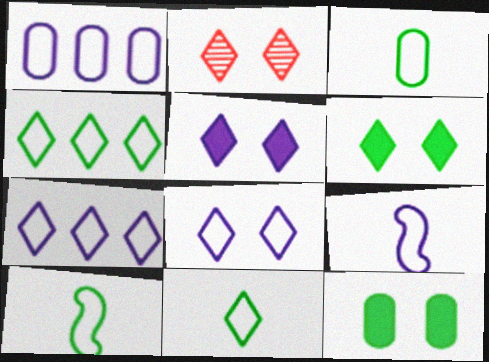[[1, 8, 9], 
[2, 6, 8], 
[3, 10, 11]]